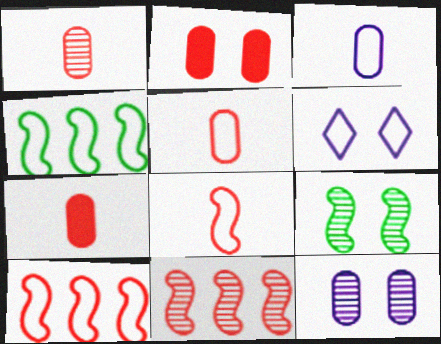[[1, 5, 7], 
[2, 6, 9], 
[4, 5, 6]]